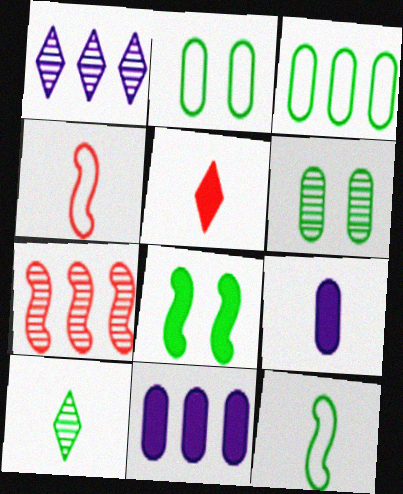[[3, 8, 10], 
[4, 9, 10], 
[5, 8, 11]]